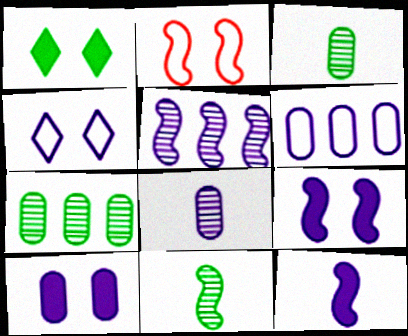[[6, 8, 10]]